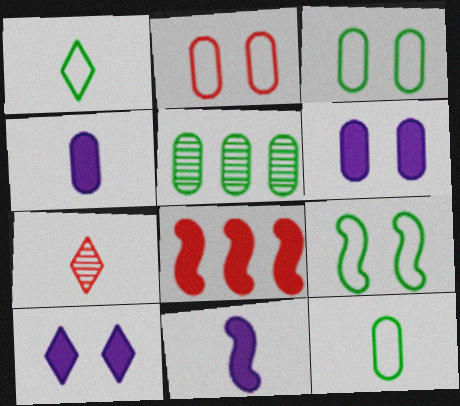[[2, 4, 5], 
[2, 7, 8], 
[7, 11, 12]]